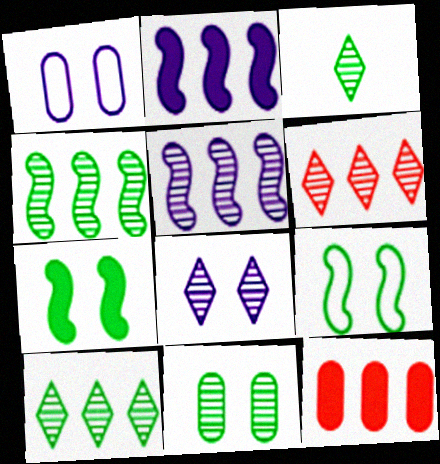[[3, 4, 11], 
[3, 6, 8]]